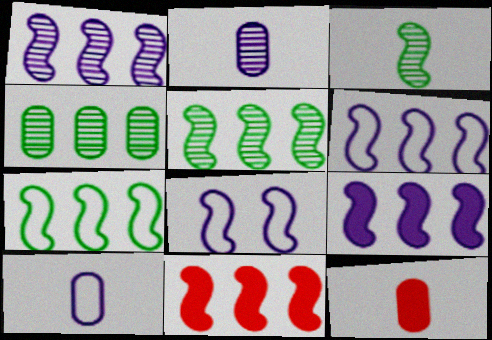[[1, 6, 9], 
[1, 7, 11], 
[3, 8, 11], 
[5, 6, 11]]